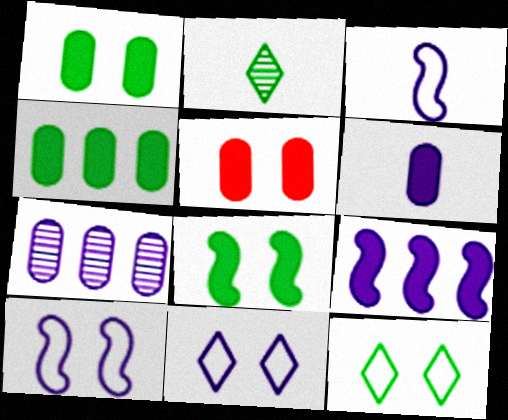[[4, 5, 6]]